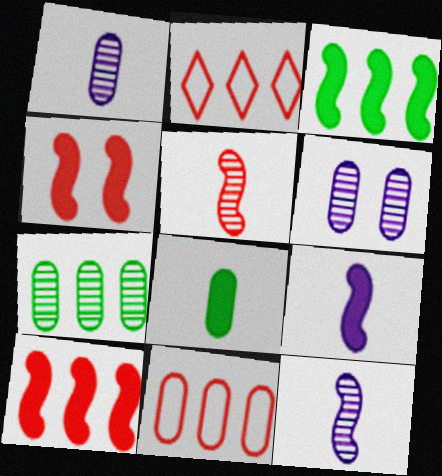[[3, 4, 9], 
[6, 8, 11]]